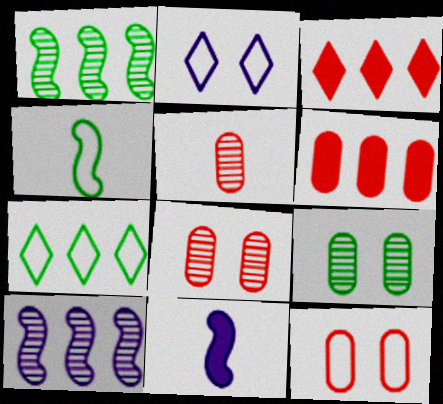[[5, 6, 12], 
[6, 7, 10], 
[7, 8, 11]]